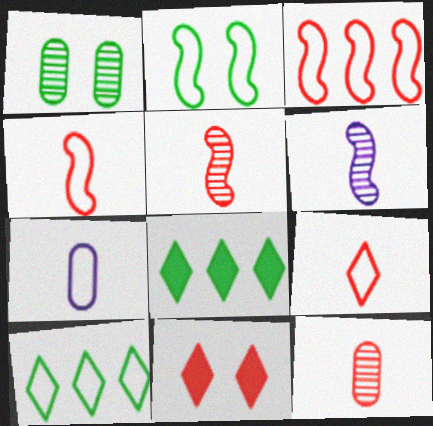[[3, 11, 12]]